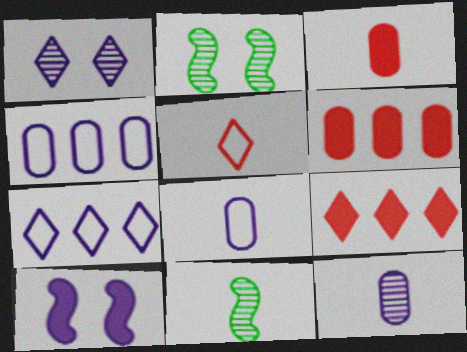[[2, 3, 7], 
[2, 8, 9], 
[7, 10, 12]]